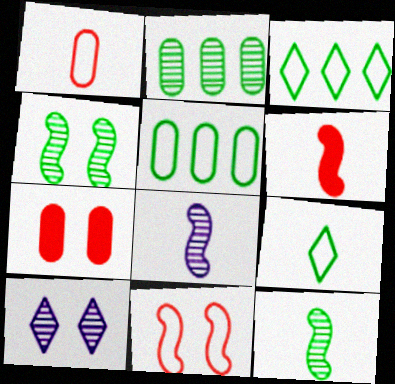[[3, 7, 8], 
[5, 6, 10]]